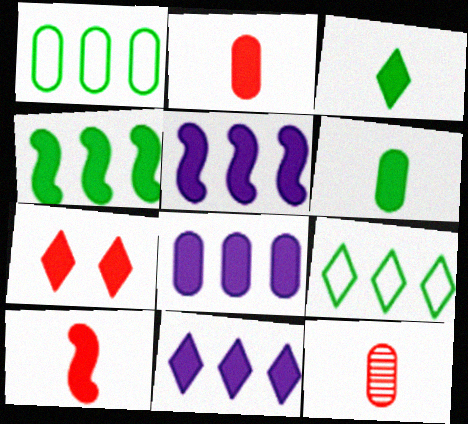[[3, 7, 11], 
[5, 6, 7], 
[5, 8, 11]]